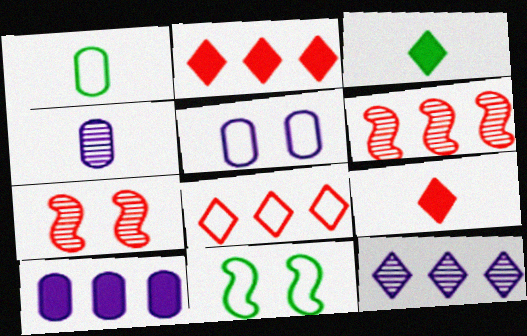[[2, 4, 11], 
[3, 5, 6], 
[4, 5, 10]]